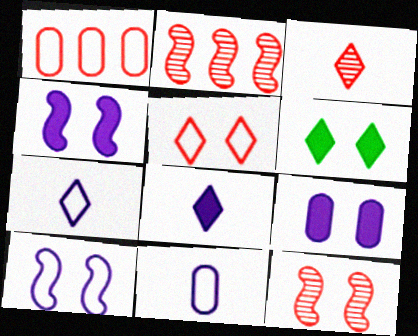[[2, 6, 11]]